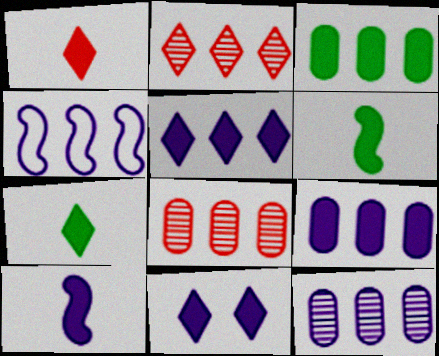[[2, 3, 4], 
[4, 5, 12], 
[9, 10, 11]]